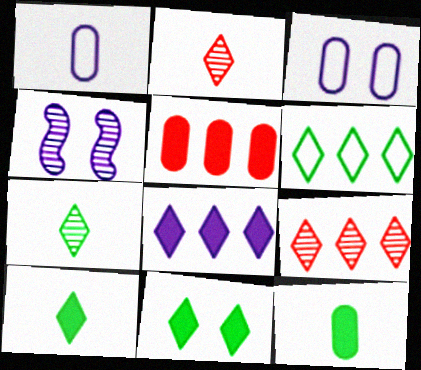[[1, 4, 8], 
[6, 7, 11], 
[6, 8, 9]]